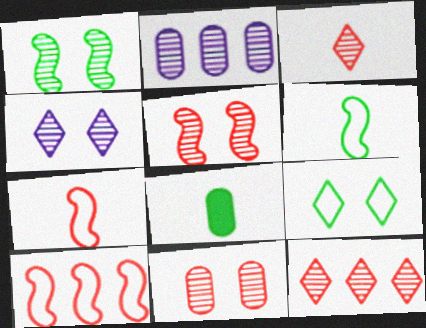[[1, 2, 3], 
[1, 4, 11], 
[4, 8, 10]]